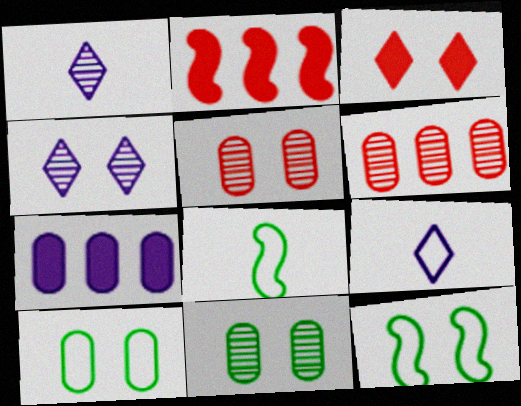[[1, 2, 10], 
[2, 9, 11]]